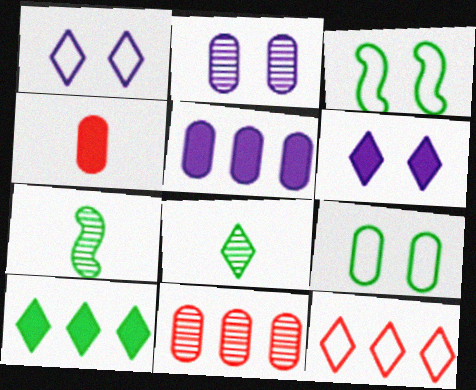[[6, 8, 12], 
[7, 9, 10]]